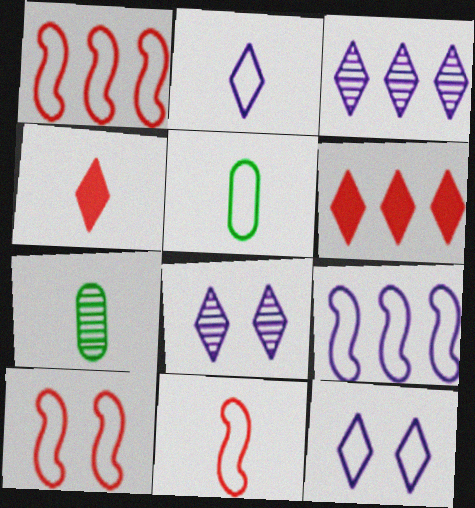[[1, 5, 12], 
[1, 10, 11], 
[2, 5, 11]]